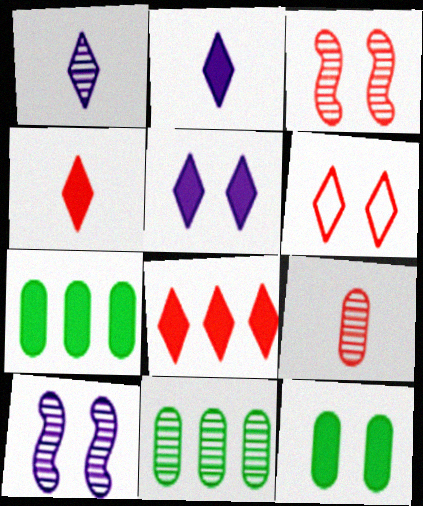[[1, 3, 11], 
[6, 10, 12]]